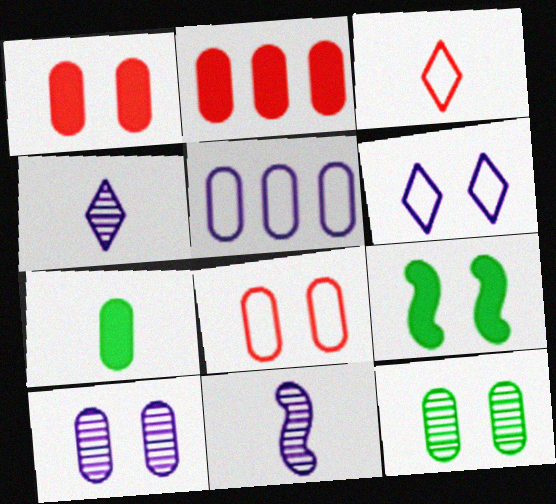[[3, 7, 11]]